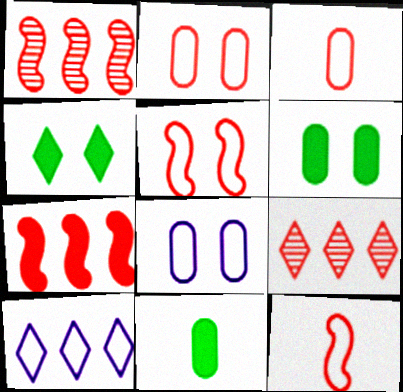[]